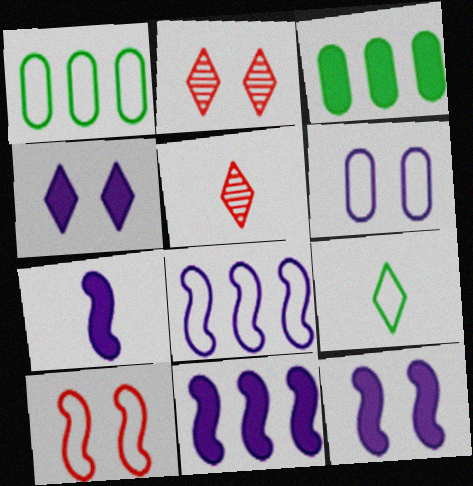[[1, 2, 7], 
[1, 5, 12], 
[7, 11, 12]]